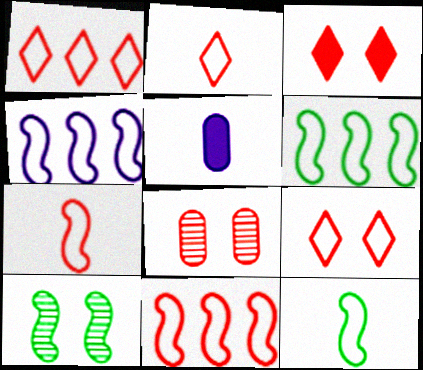[[1, 2, 9], 
[1, 5, 10], 
[4, 6, 11]]